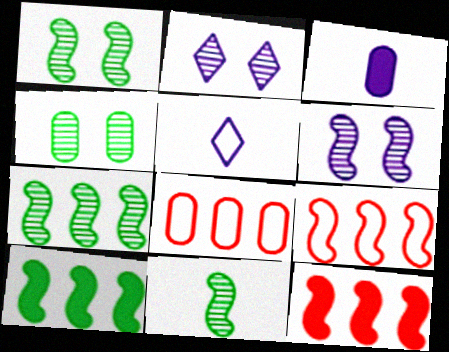[[1, 7, 11], 
[3, 4, 8], 
[4, 5, 12]]